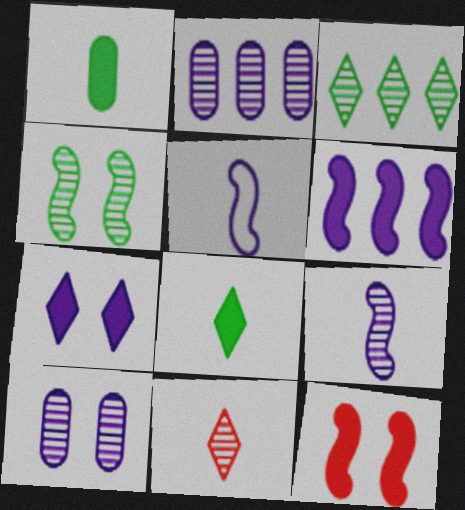[[1, 5, 11], 
[2, 4, 11], 
[2, 5, 7]]